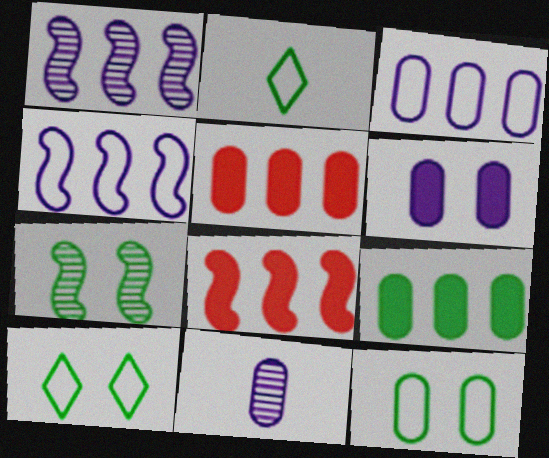[[2, 7, 9], 
[3, 6, 11], 
[5, 11, 12], 
[8, 10, 11]]